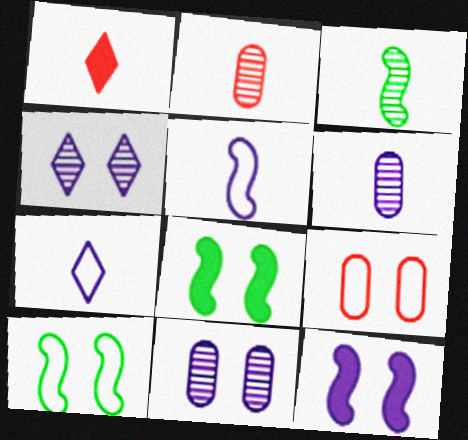[[4, 8, 9]]